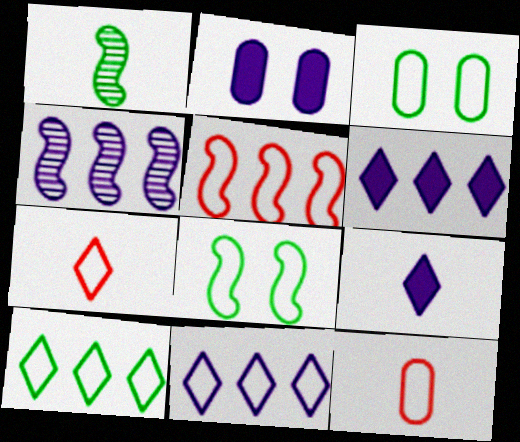[[1, 9, 12], 
[8, 11, 12]]